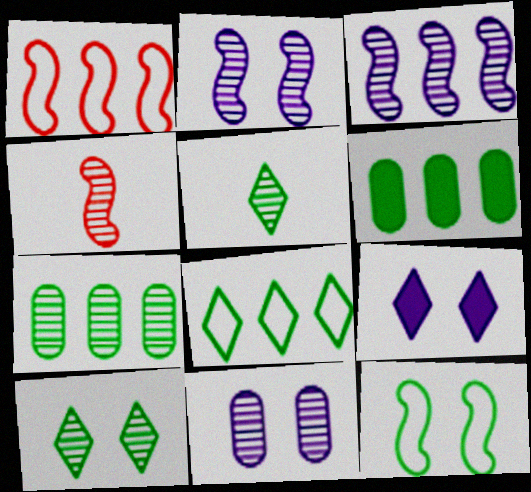[[5, 6, 12]]